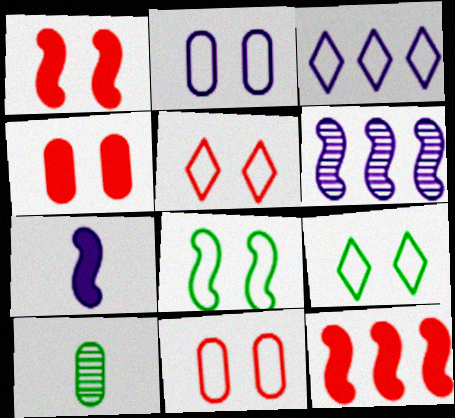[[1, 3, 10], 
[2, 5, 8]]